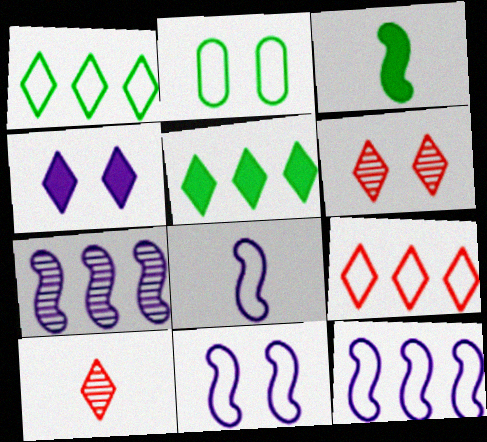[[1, 4, 10], 
[2, 8, 9], 
[8, 11, 12]]